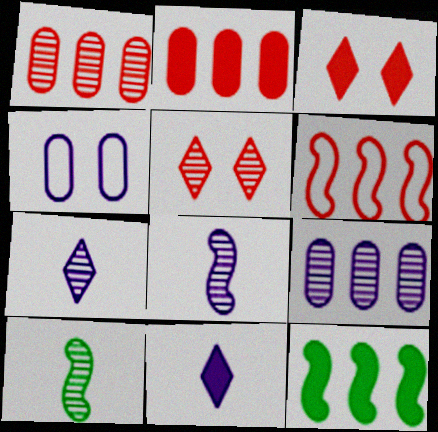[[5, 9, 10]]